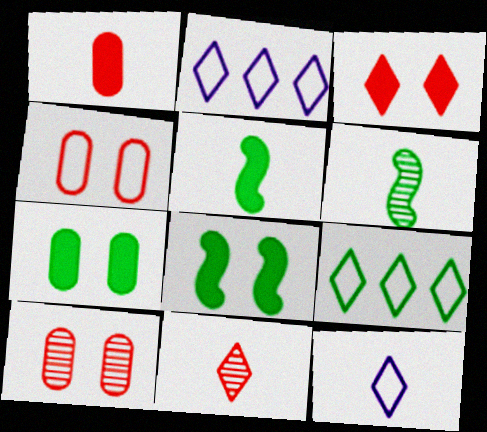[[1, 6, 12], 
[2, 5, 10], 
[6, 7, 9]]